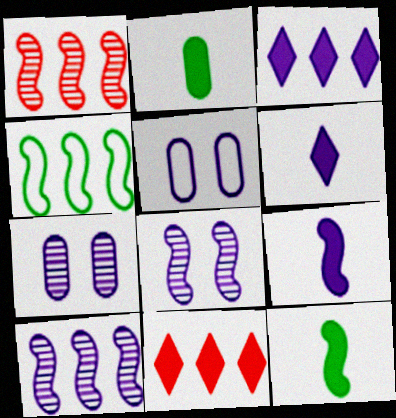[[5, 6, 10]]